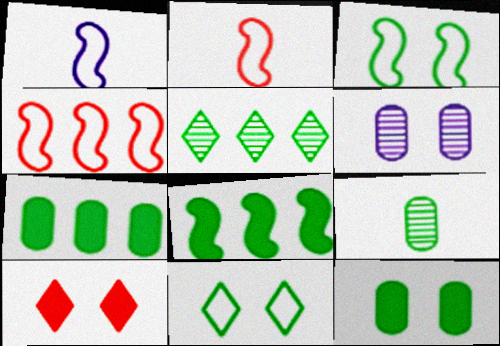[[1, 3, 4], 
[3, 6, 10], 
[8, 9, 11]]